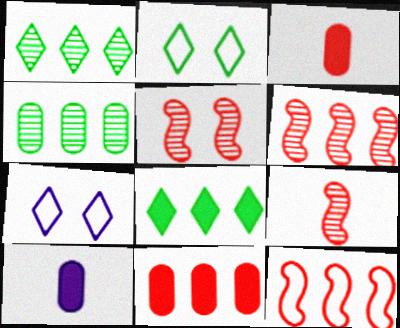[[2, 6, 10], 
[5, 6, 9]]